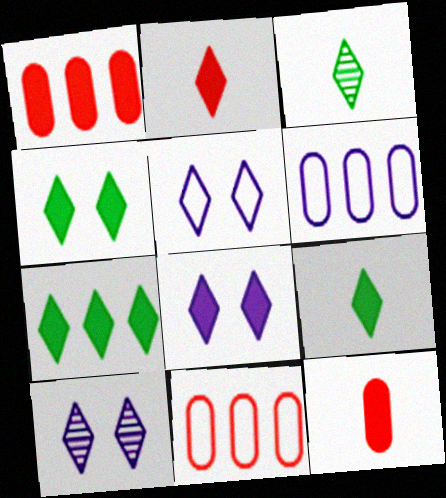[[2, 7, 8], 
[4, 7, 9], 
[5, 8, 10]]